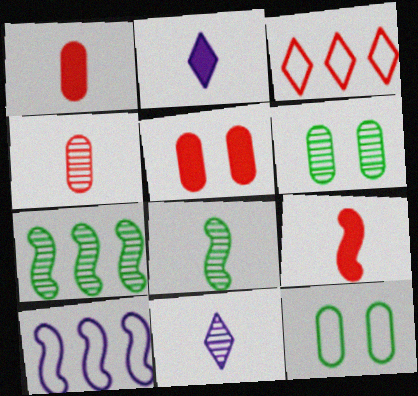[[4, 8, 11]]